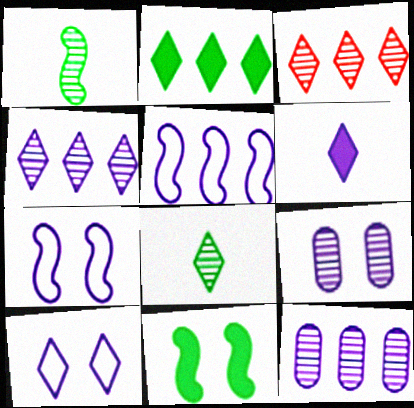[[1, 3, 9], 
[4, 6, 10], 
[5, 6, 9], 
[6, 7, 12]]